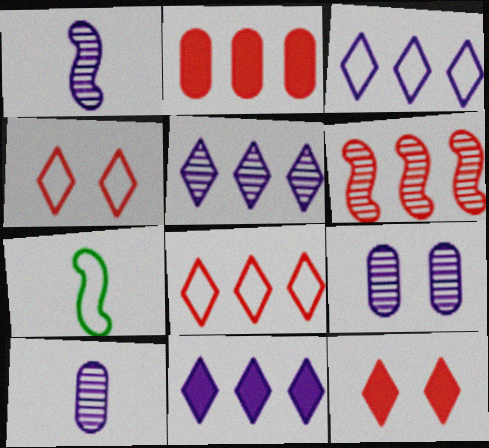[[1, 5, 9], 
[2, 6, 8], 
[3, 5, 11]]